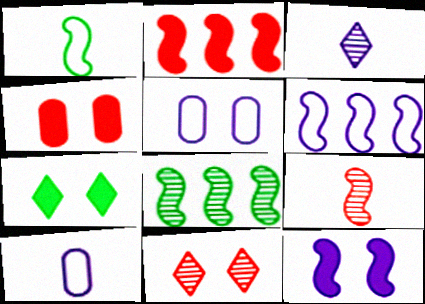[[2, 6, 8], 
[4, 7, 12]]